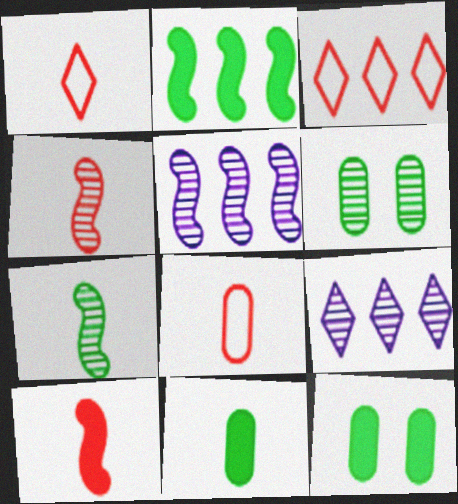[[1, 5, 12], 
[4, 6, 9]]